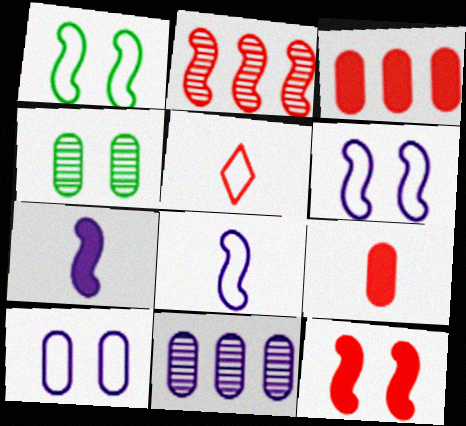[[1, 2, 7]]